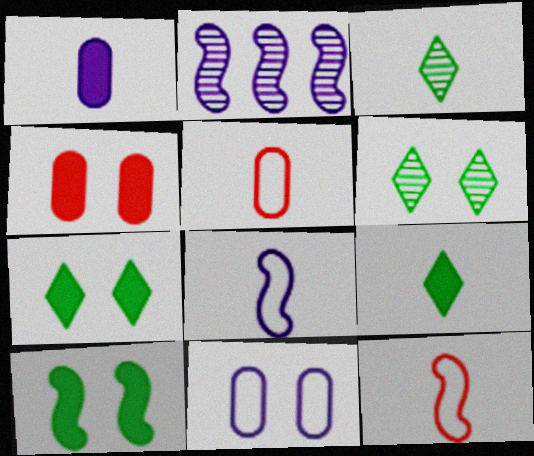[[1, 3, 12], 
[2, 5, 7], 
[2, 10, 12]]